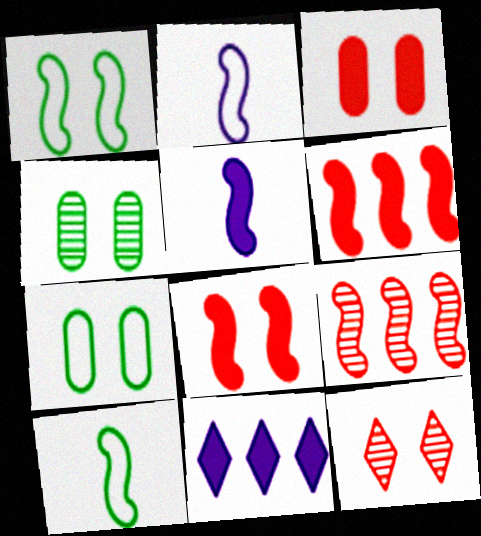[[1, 5, 9]]